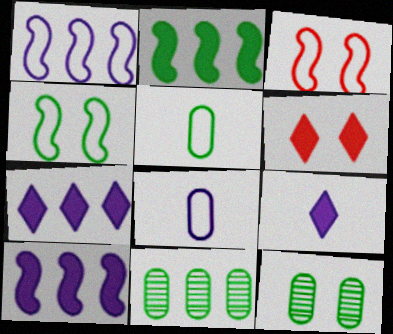[[3, 9, 11]]